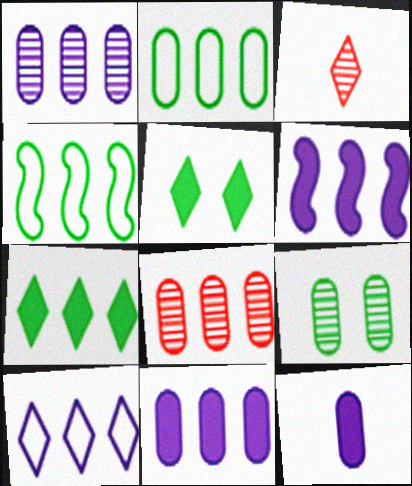[[1, 6, 10], 
[2, 8, 11], 
[3, 5, 10]]